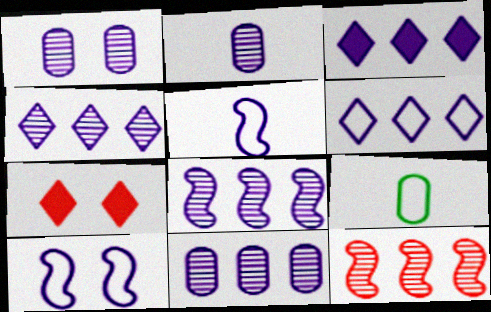[[1, 2, 11], 
[1, 3, 5], 
[2, 3, 10], 
[3, 4, 6], 
[4, 8, 11], 
[7, 8, 9]]